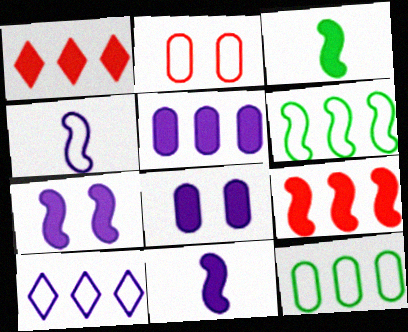[[1, 3, 8], 
[3, 7, 9]]